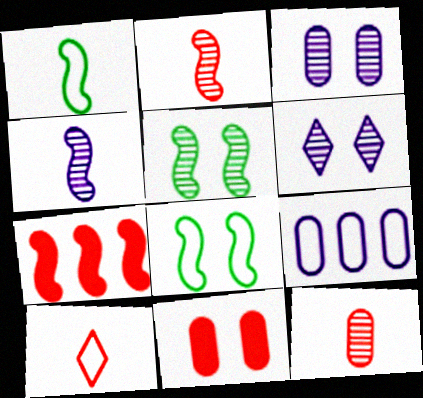[[4, 7, 8], 
[6, 8, 11], 
[8, 9, 10]]